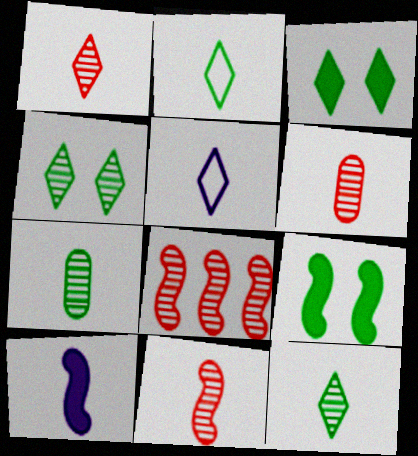[[1, 6, 11], 
[2, 6, 10]]